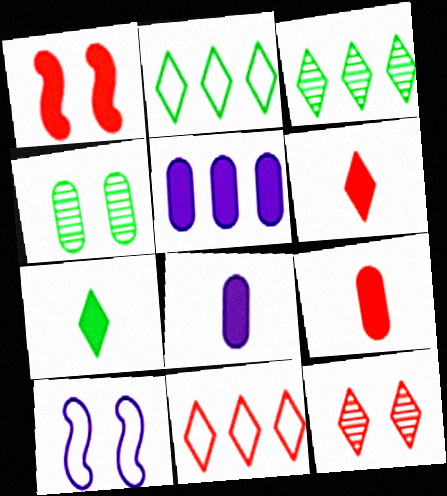[[1, 5, 7], 
[3, 9, 10], 
[6, 11, 12]]